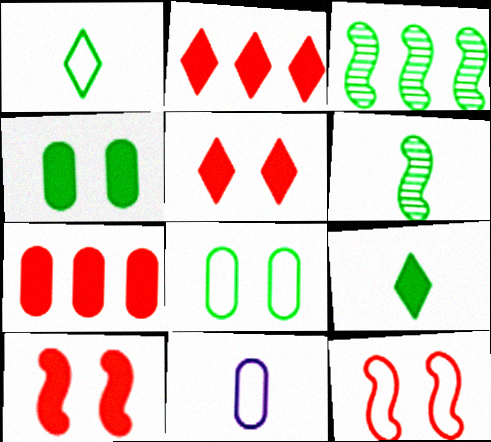[[1, 3, 4], 
[3, 5, 11], 
[3, 8, 9]]